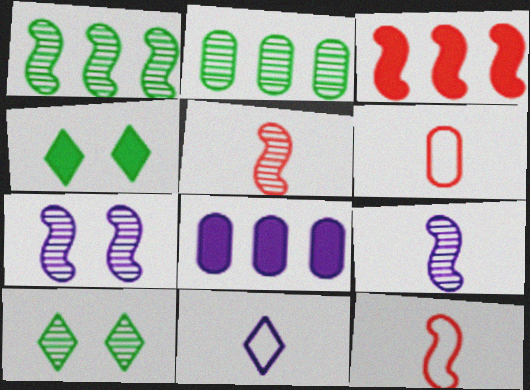[[1, 5, 7], 
[7, 8, 11], 
[8, 10, 12]]